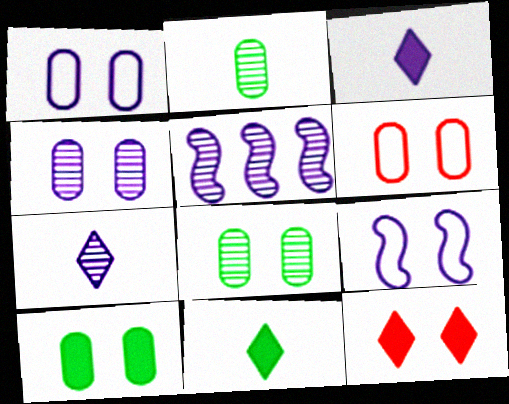[[1, 3, 5], 
[4, 5, 7], 
[4, 6, 10], 
[5, 6, 11], 
[8, 9, 12]]